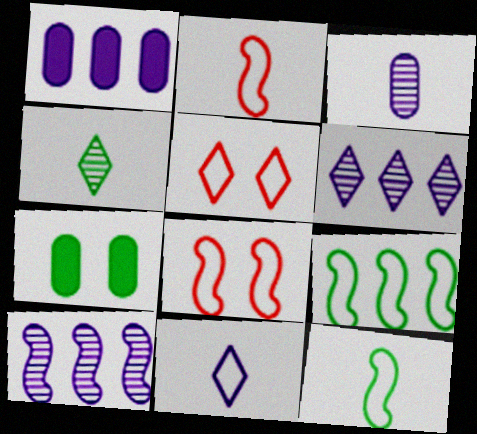[[1, 4, 8], 
[2, 6, 7], 
[4, 7, 9]]